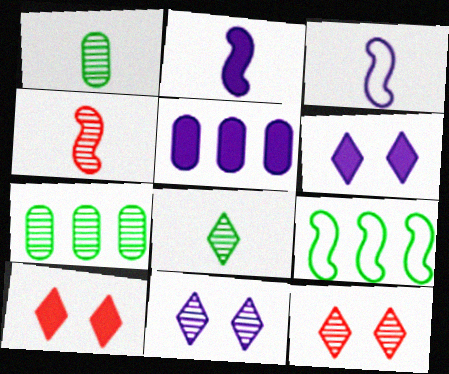[[2, 5, 6], 
[3, 5, 11], 
[3, 7, 10], 
[4, 7, 11]]